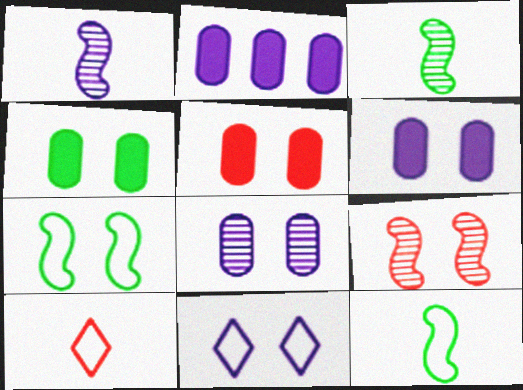[[1, 2, 11], 
[4, 5, 6], 
[4, 9, 11]]